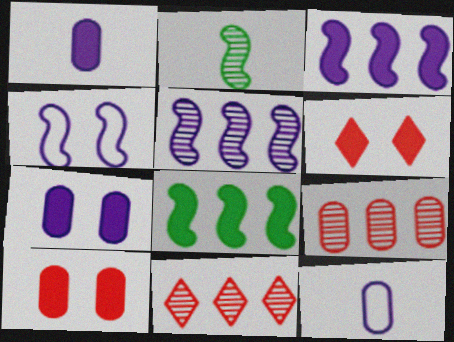[[1, 6, 8]]